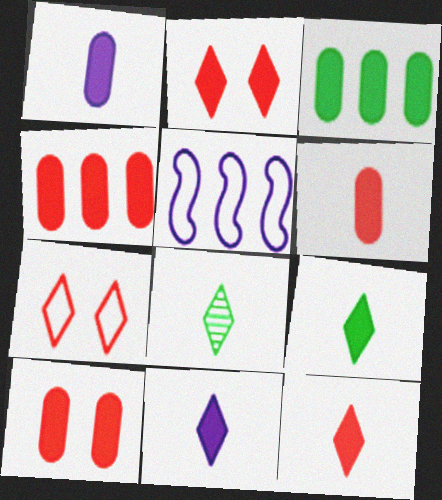[[1, 3, 10], 
[4, 6, 10], 
[5, 8, 10], 
[9, 11, 12]]